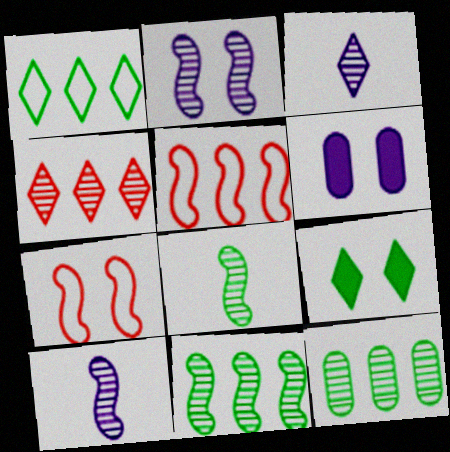[]